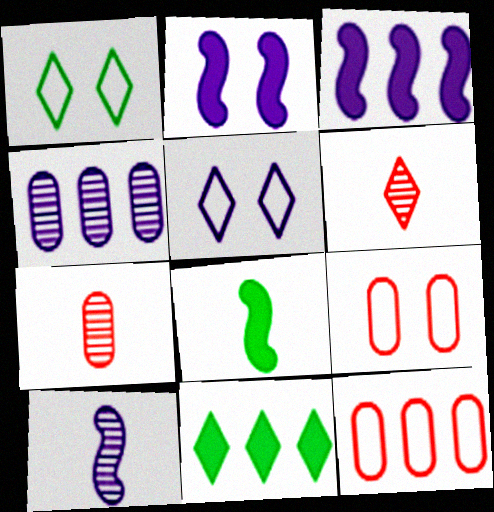[[1, 3, 7], 
[5, 6, 11], 
[9, 10, 11]]